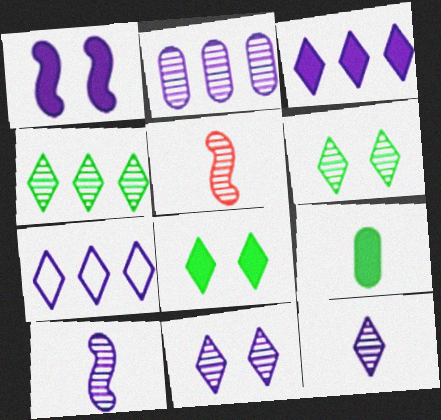[[2, 5, 6], 
[2, 10, 11]]